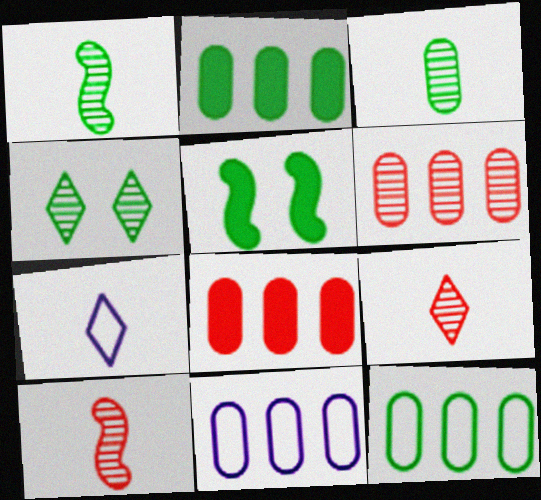[[2, 6, 11], 
[5, 6, 7], 
[5, 9, 11]]